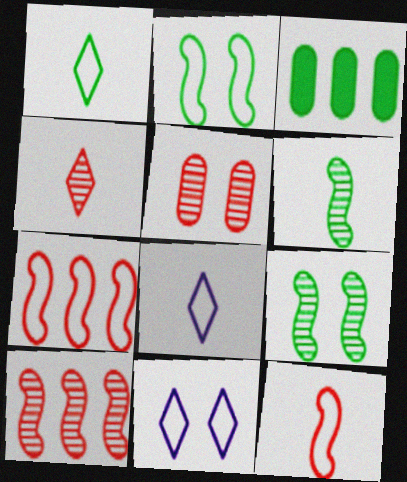[[1, 3, 9], 
[4, 5, 10]]